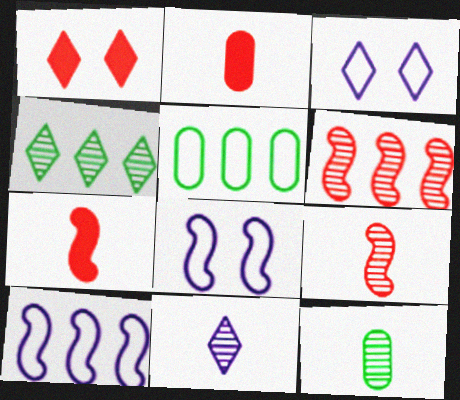[[1, 10, 12], 
[2, 4, 8], 
[9, 11, 12]]